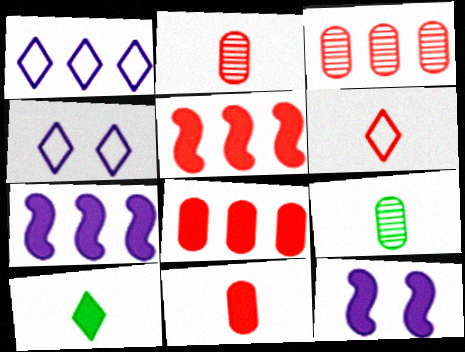[[4, 5, 9], 
[8, 10, 12]]